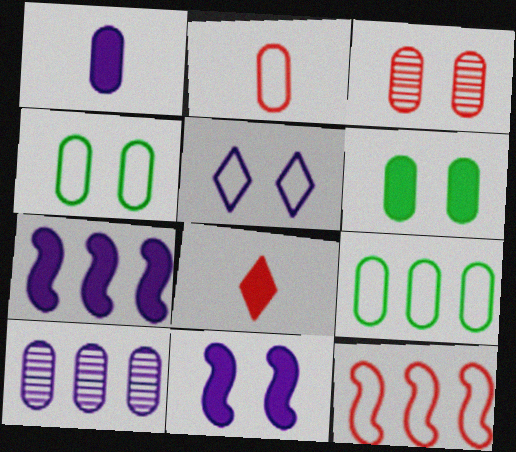[[1, 3, 9], 
[2, 6, 10], 
[3, 8, 12], 
[6, 7, 8]]